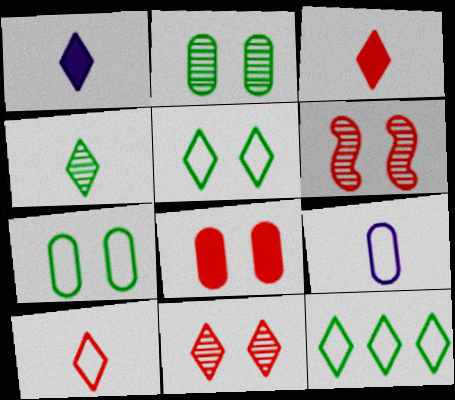[[1, 4, 10], 
[1, 11, 12]]